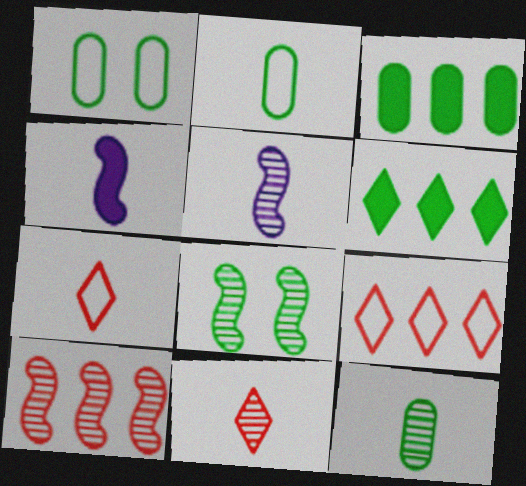[[1, 3, 12], 
[2, 4, 11], 
[2, 6, 8], 
[4, 7, 12], 
[5, 8, 10], 
[5, 11, 12]]